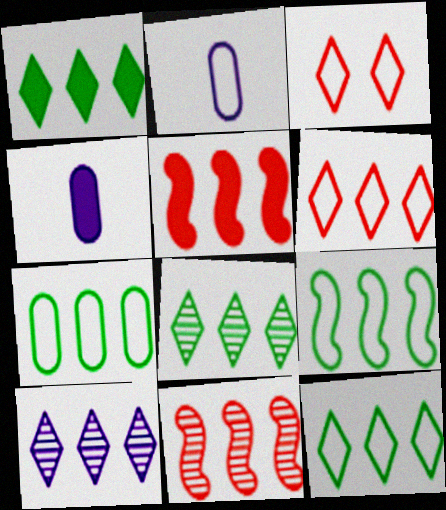[[1, 6, 10], 
[1, 8, 12], 
[2, 3, 9], 
[5, 7, 10], 
[7, 9, 12]]